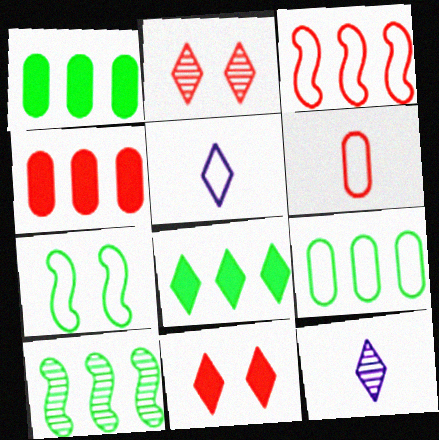[[2, 5, 8], 
[4, 7, 12], 
[8, 9, 10]]